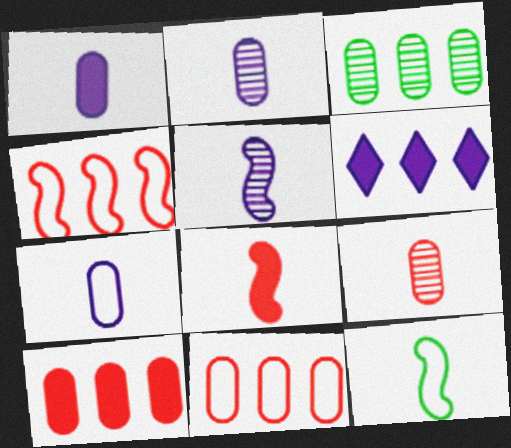[[1, 2, 7], 
[3, 4, 6], 
[5, 8, 12]]